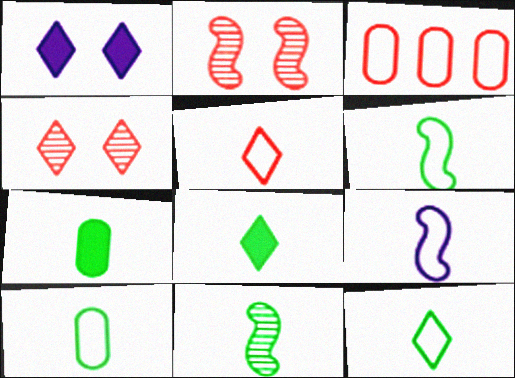[[1, 3, 11], 
[5, 9, 10], 
[6, 10, 12], 
[7, 11, 12], 
[8, 10, 11]]